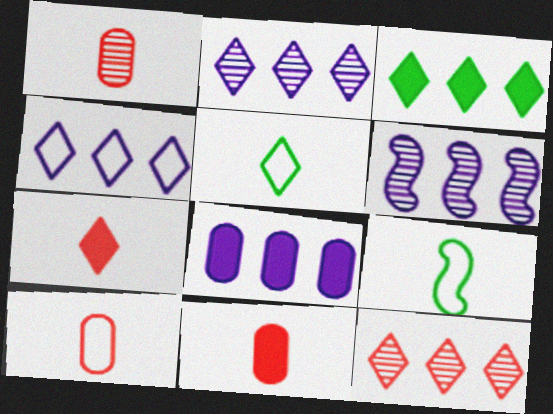[[1, 10, 11], 
[3, 4, 12], 
[4, 6, 8]]